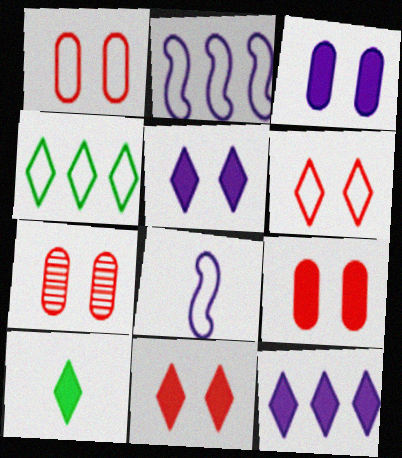[[1, 4, 8], 
[1, 7, 9], 
[2, 7, 10], 
[10, 11, 12]]